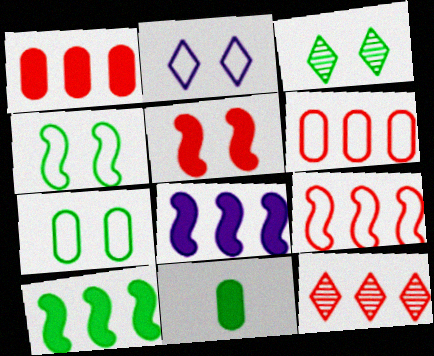[[1, 9, 12]]